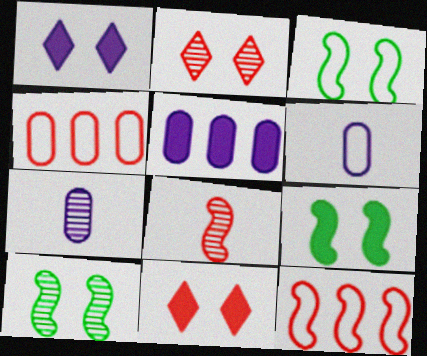[[3, 9, 10], 
[4, 8, 11]]